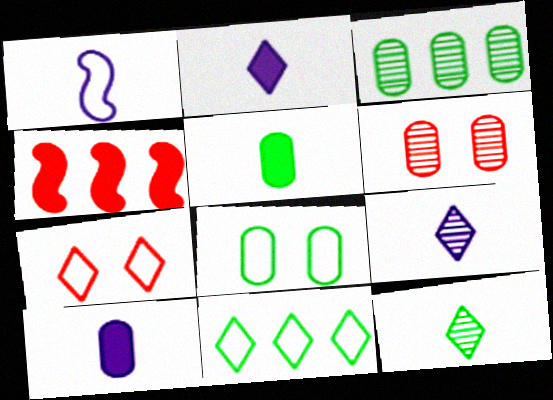[[1, 9, 10], 
[3, 5, 8], 
[4, 8, 9]]